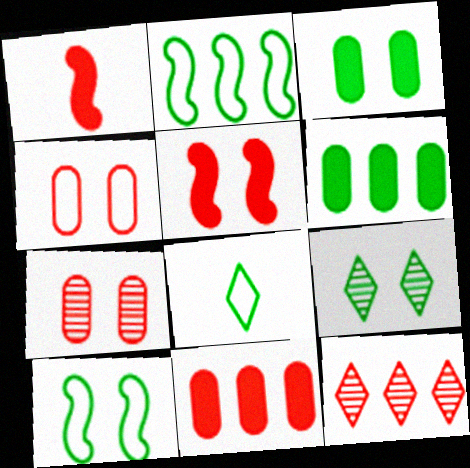[[1, 4, 12], 
[3, 9, 10]]